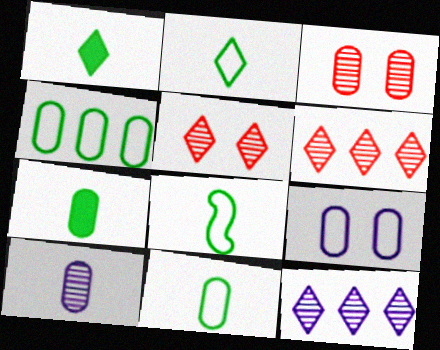[[2, 8, 11]]